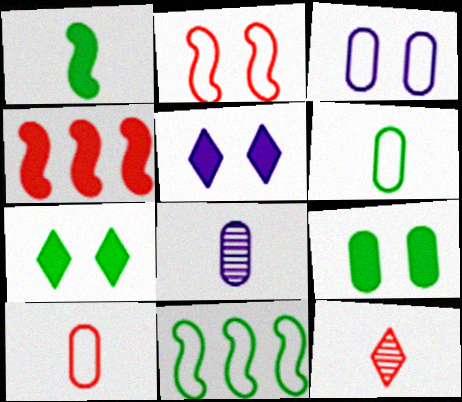[]